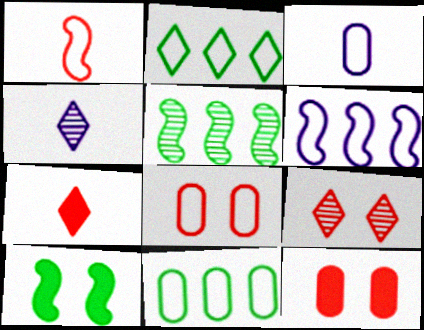[[3, 8, 11]]